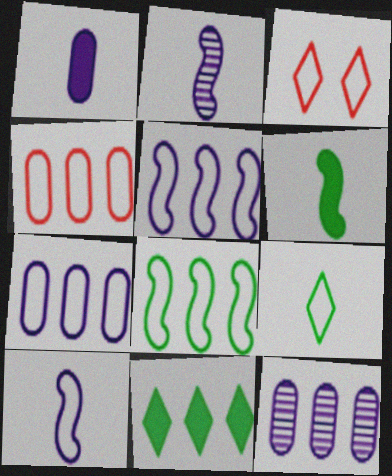[[3, 6, 12]]